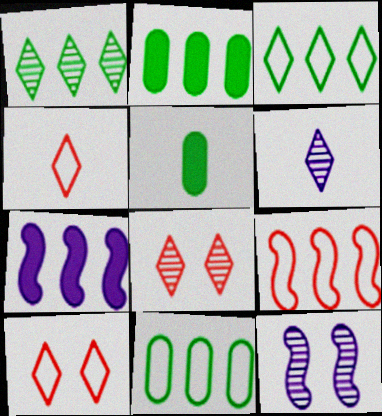[[1, 6, 8], 
[2, 4, 12]]